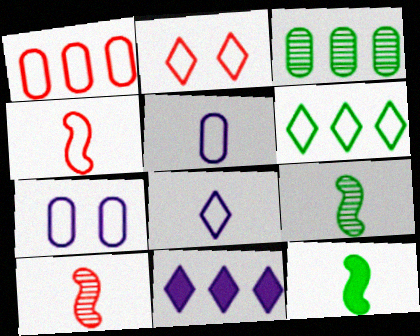[[1, 2, 4], 
[2, 6, 8], 
[4, 6, 7]]